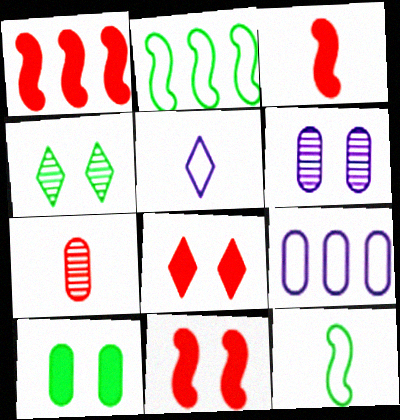[[1, 3, 11], 
[3, 4, 9], 
[7, 9, 10]]